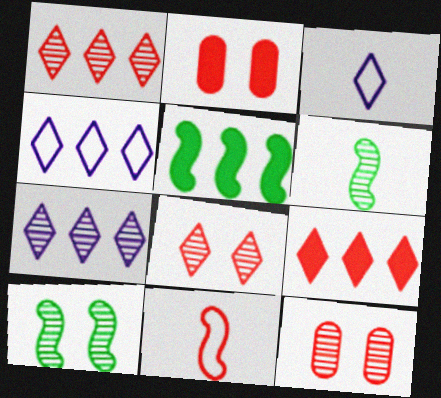[[1, 2, 11], 
[2, 4, 6], 
[3, 5, 12], 
[6, 7, 12], 
[9, 11, 12]]